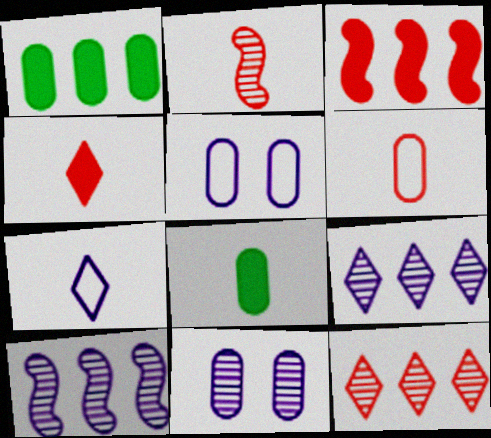[[1, 6, 11], 
[2, 4, 6], 
[2, 7, 8]]